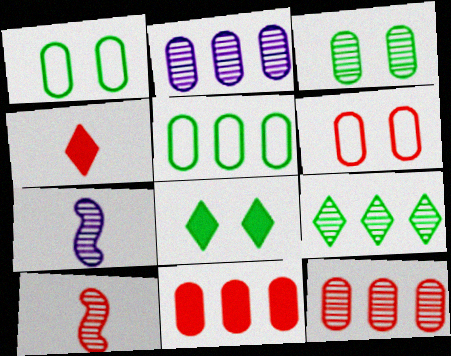[[2, 5, 11]]